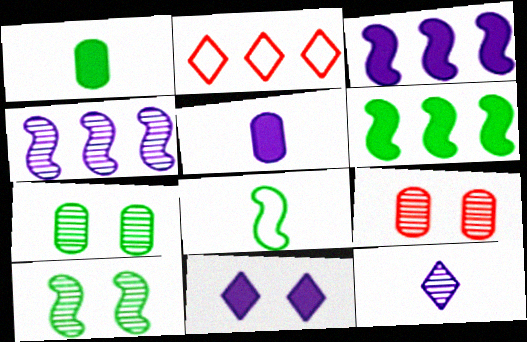[[2, 5, 10], 
[3, 5, 11], 
[6, 8, 10]]